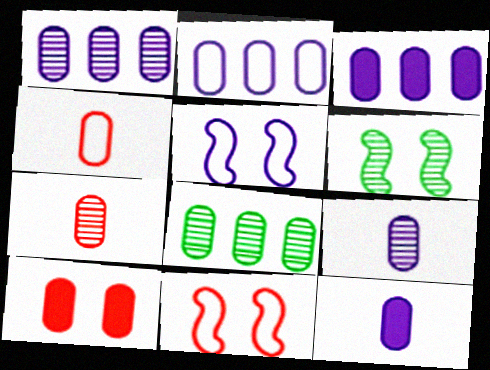[[1, 2, 3]]